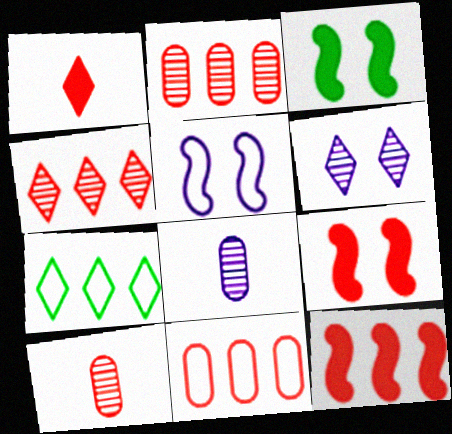[[1, 6, 7], 
[4, 11, 12], 
[7, 8, 9]]